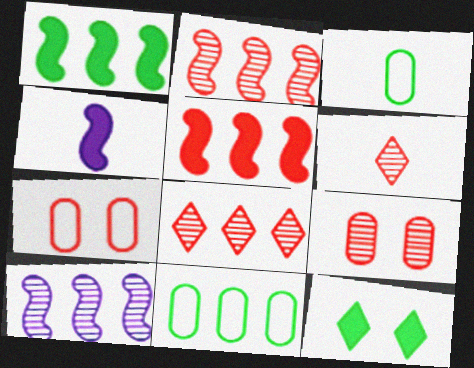[[2, 6, 9], 
[3, 4, 6], 
[5, 6, 7]]